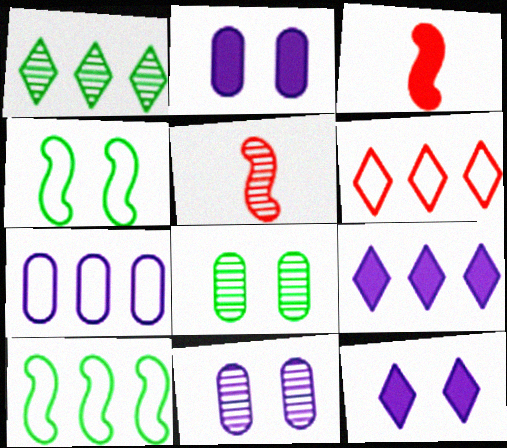[[1, 5, 11], 
[1, 6, 9], 
[6, 7, 10]]